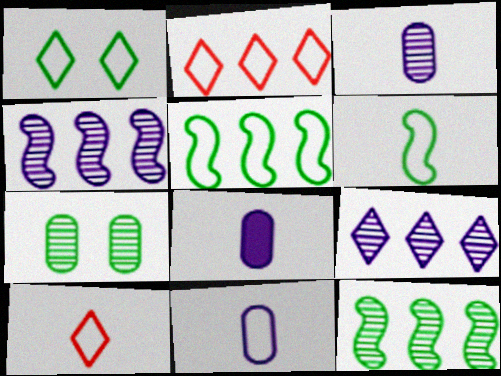[[3, 8, 11], 
[6, 10, 11]]